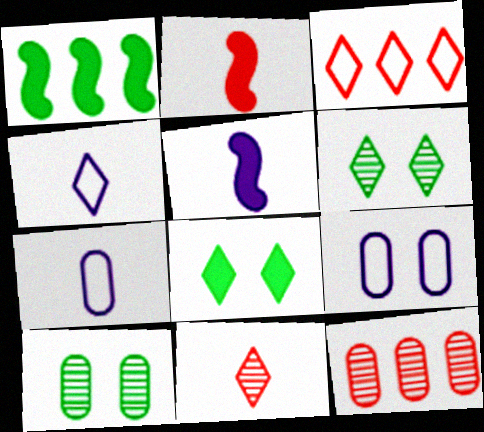[[1, 9, 11], 
[3, 5, 10]]